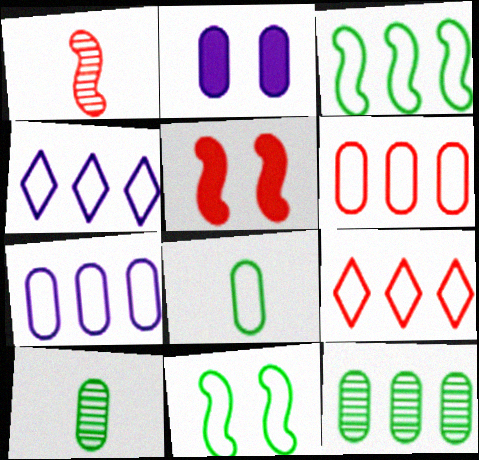[[2, 6, 10], 
[3, 4, 6], 
[3, 7, 9], 
[4, 5, 10]]